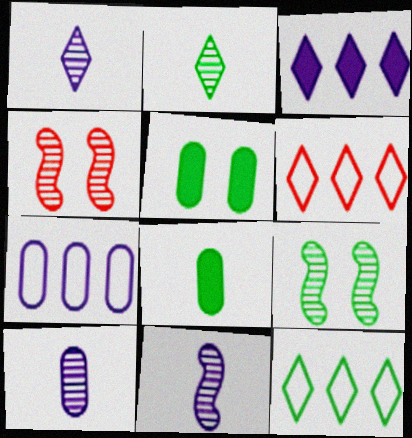[[1, 10, 11], 
[5, 6, 11], 
[8, 9, 12]]